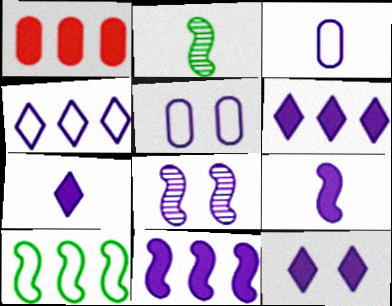[[3, 6, 8], 
[5, 8, 12], 
[6, 7, 12]]